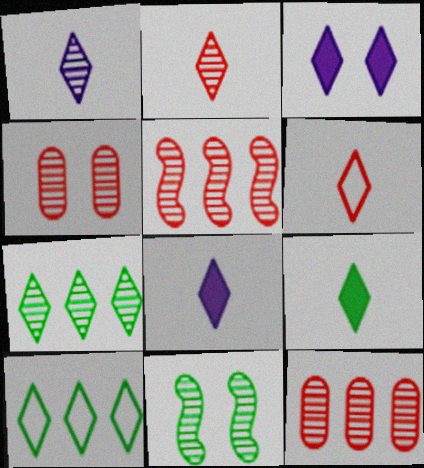[[1, 6, 9], 
[1, 11, 12], 
[2, 3, 10], 
[2, 4, 5], 
[3, 6, 7]]